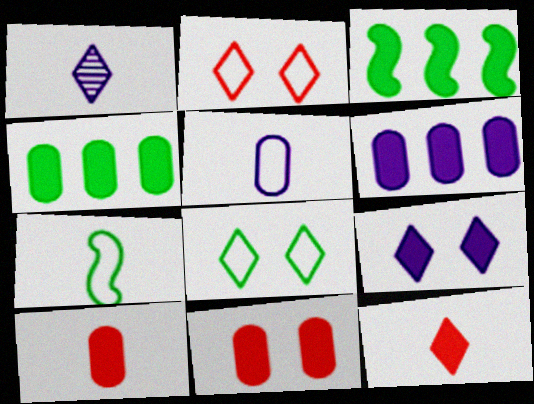[[1, 7, 10], 
[3, 9, 10]]